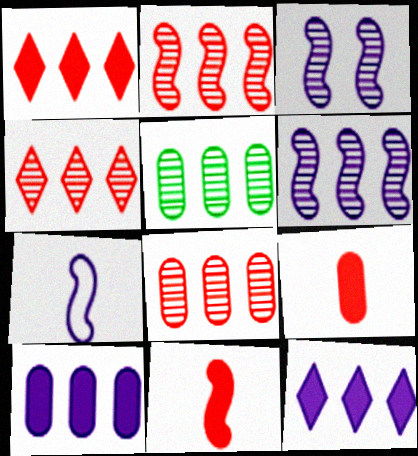[[2, 4, 8], 
[4, 5, 6]]